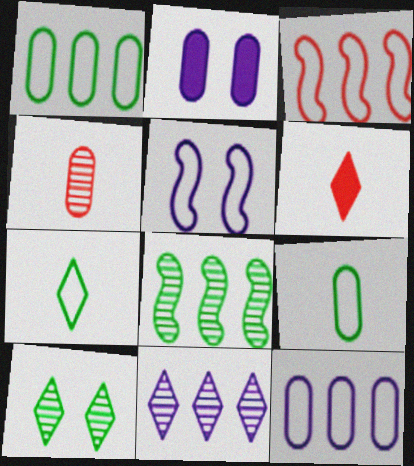[[1, 2, 4]]